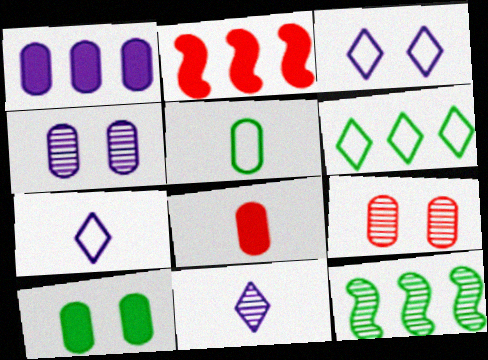[[1, 5, 9], 
[1, 8, 10], 
[3, 8, 12], 
[9, 11, 12]]